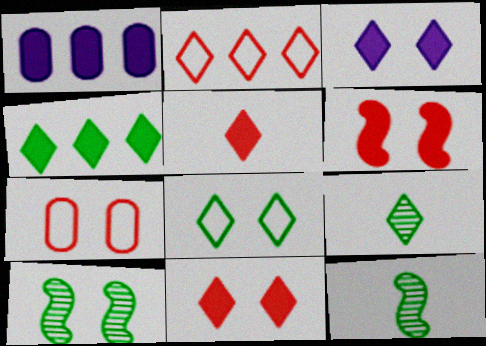[[2, 3, 9], 
[3, 4, 5], 
[3, 7, 10], 
[4, 8, 9]]